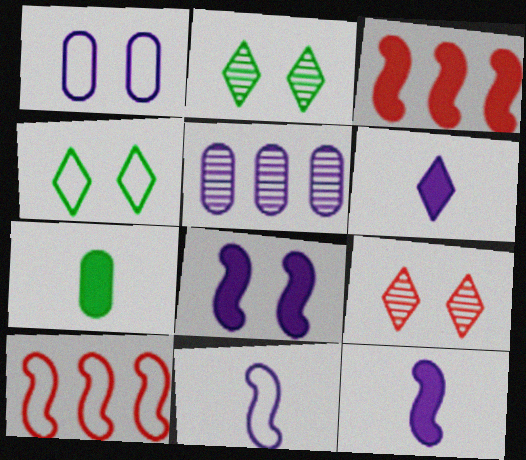[]